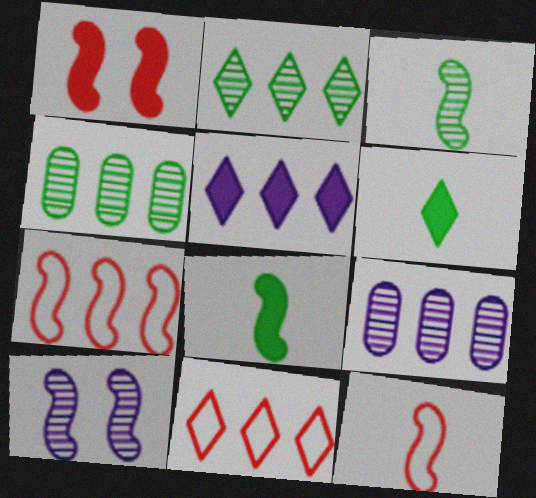[[2, 5, 11], 
[4, 5, 7], 
[7, 8, 10]]